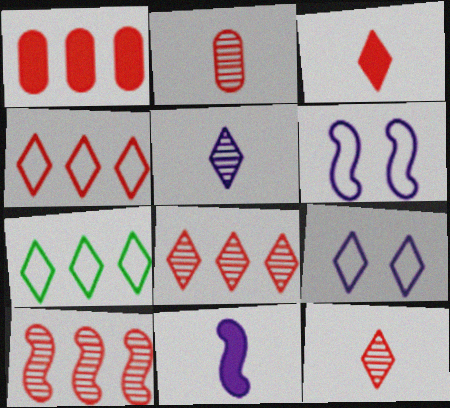[[1, 4, 10]]